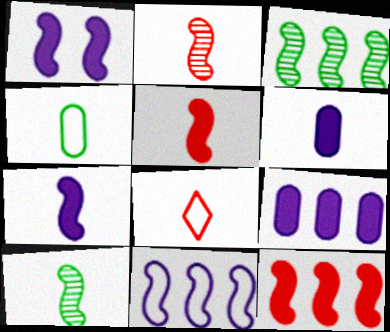[[3, 11, 12], 
[6, 8, 10]]